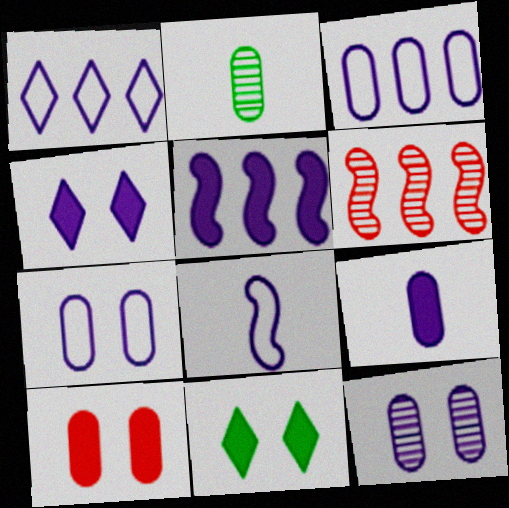[[1, 7, 8], 
[2, 3, 10], 
[3, 9, 12], 
[4, 5, 9]]